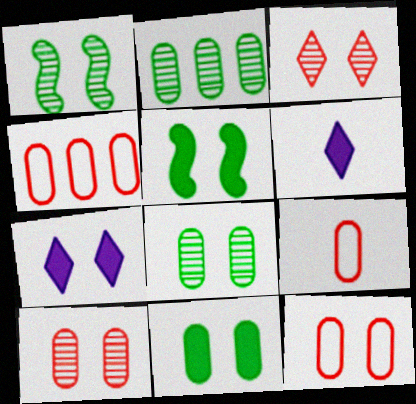[[1, 4, 6], 
[1, 7, 12], 
[4, 9, 12]]